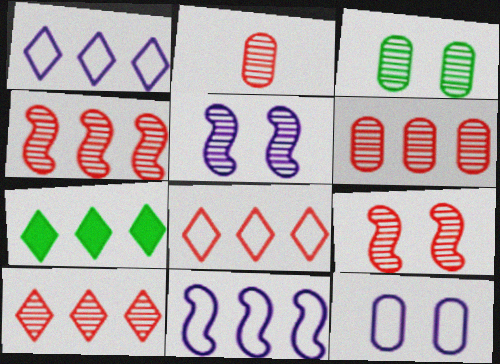[[1, 7, 10], 
[2, 9, 10], 
[4, 6, 10], 
[6, 7, 11]]